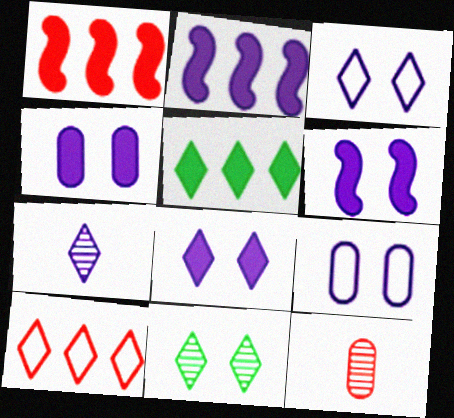[[2, 7, 9], 
[4, 6, 8]]